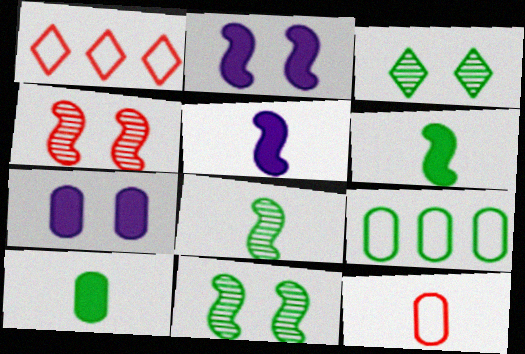[[1, 7, 8], 
[3, 6, 9]]